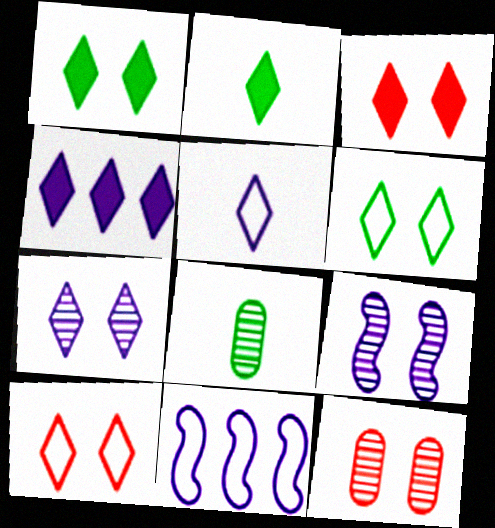[[1, 7, 10], 
[2, 3, 4], 
[2, 11, 12], 
[3, 6, 7], 
[3, 8, 11], 
[4, 5, 7]]